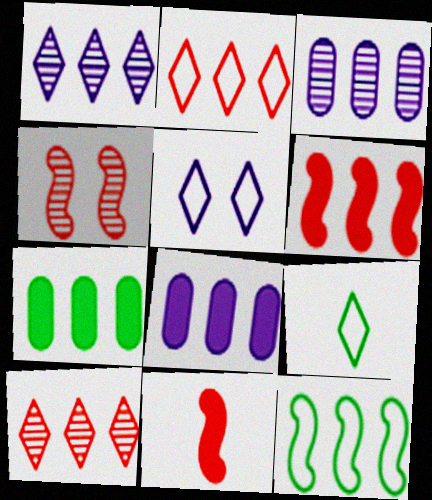[[2, 5, 9], 
[4, 8, 9], 
[8, 10, 12]]